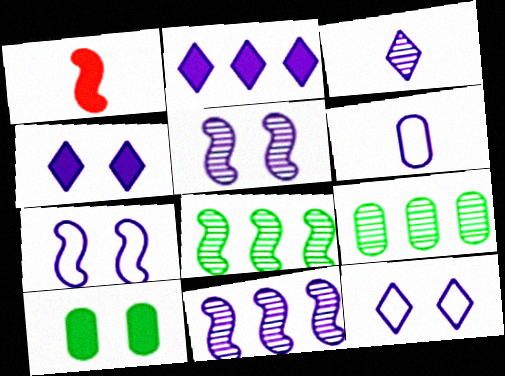[[1, 2, 10], 
[1, 7, 8], 
[1, 9, 12], 
[2, 3, 12], 
[2, 5, 6], 
[4, 6, 11]]